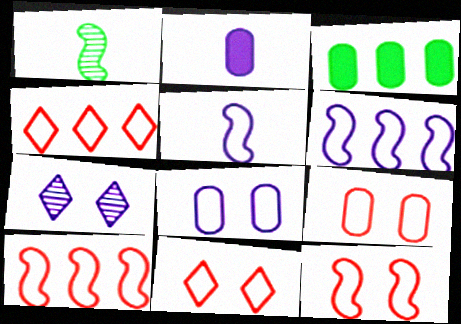[[2, 6, 7], 
[9, 11, 12]]